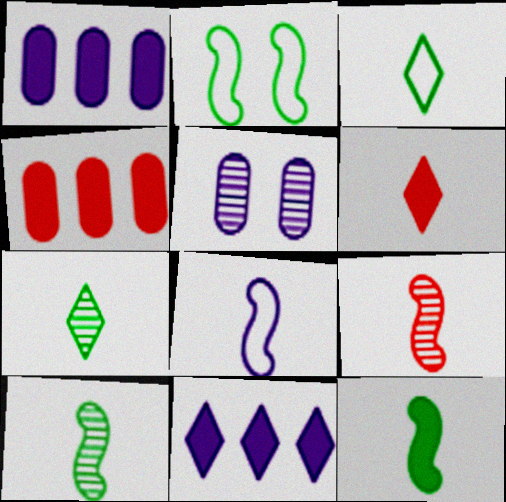[[5, 8, 11], 
[8, 9, 12]]